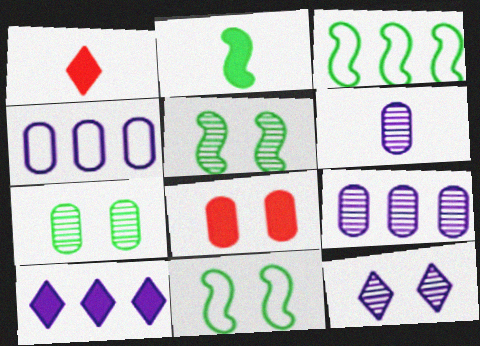[[1, 4, 5], 
[1, 9, 11], 
[2, 3, 5], 
[2, 8, 10], 
[8, 11, 12]]